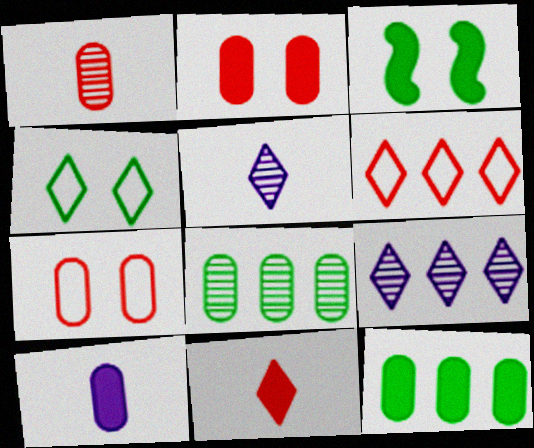[[2, 10, 12], 
[4, 9, 11], 
[7, 8, 10]]